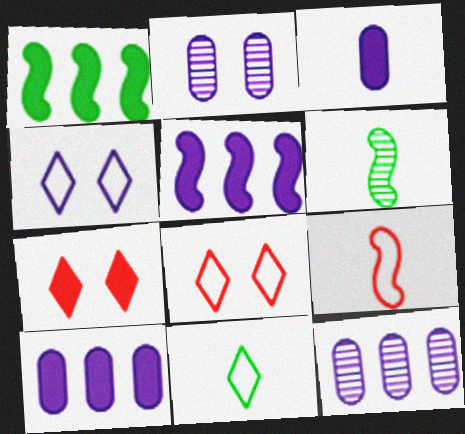[[1, 3, 7], 
[6, 8, 10]]